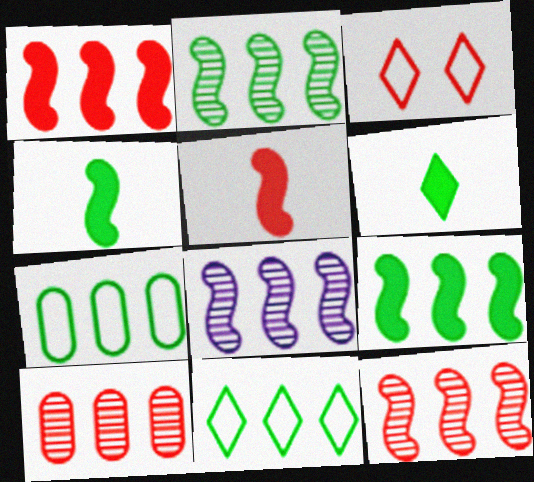[[2, 8, 12], 
[3, 5, 10]]